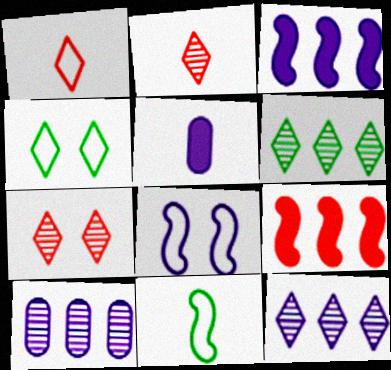[[2, 5, 11], 
[5, 8, 12]]